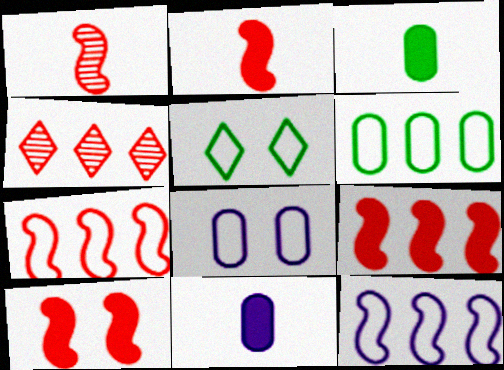[[1, 7, 10], 
[2, 9, 10]]